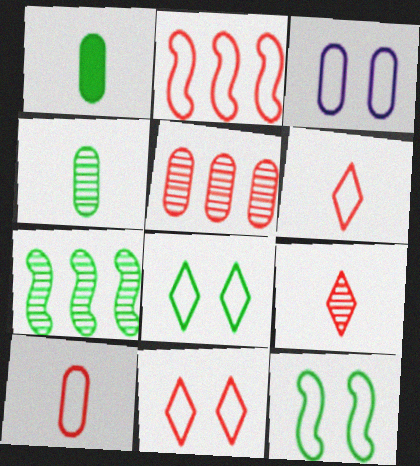[[1, 3, 5], 
[1, 7, 8], 
[2, 10, 11], 
[3, 11, 12]]